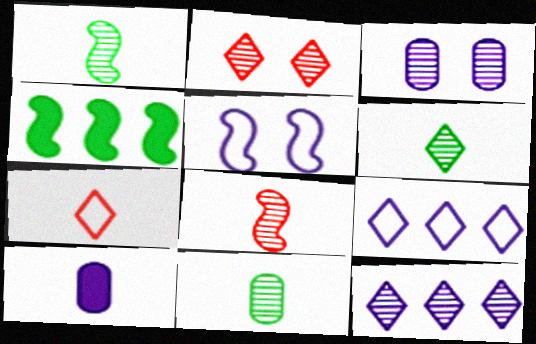[[1, 6, 11], 
[1, 7, 10], 
[2, 6, 12], 
[3, 4, 7], 
[4, 5, 8], 
[5, 10, 12]]